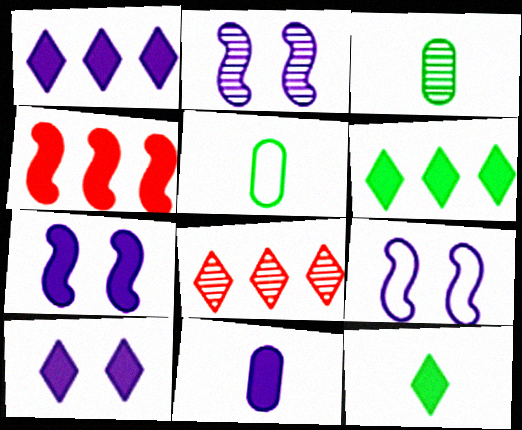[[1, 7, 11], 
[2, 3, 8], 
[2, 7, 9], 
[5, 7, 8]]